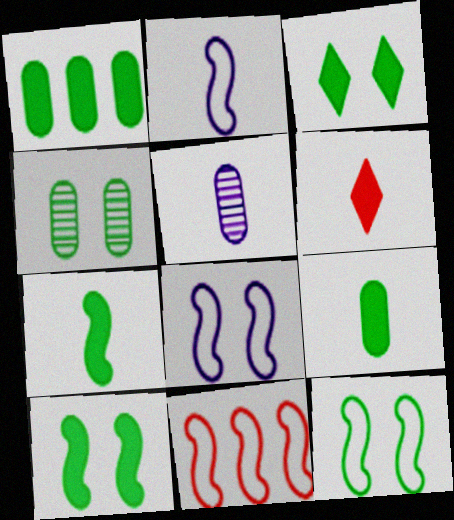[[1, 3, 7], 
[2, 11, 12], 
[3, 4, 12], 
[3, 5, 11]]